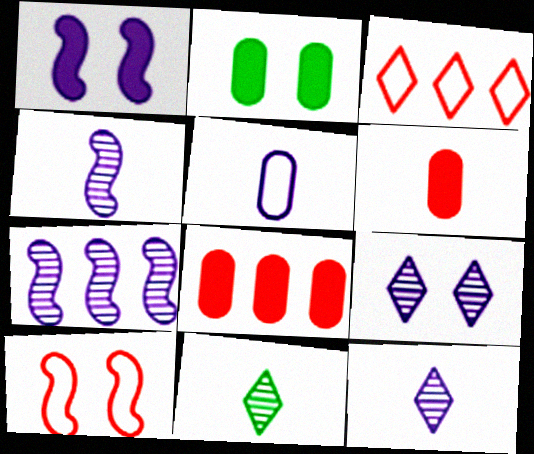[[2, 3, 4], 
[2, 9, 10]]